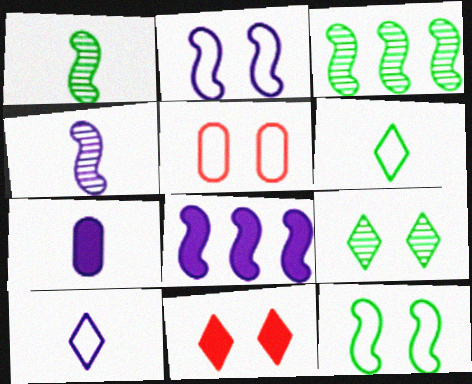[[2, 4, 8], 
[4, 7, 10]]